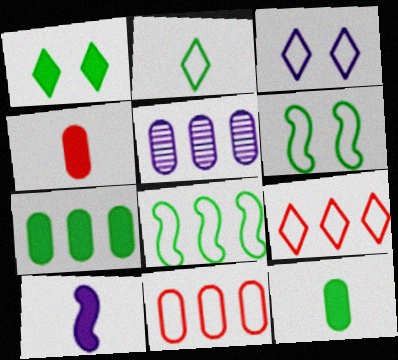[[2, 3, 9], 
[3, 5, 10], 
[5, 7, 11]]